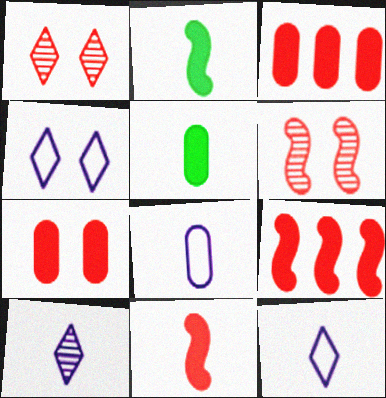[]